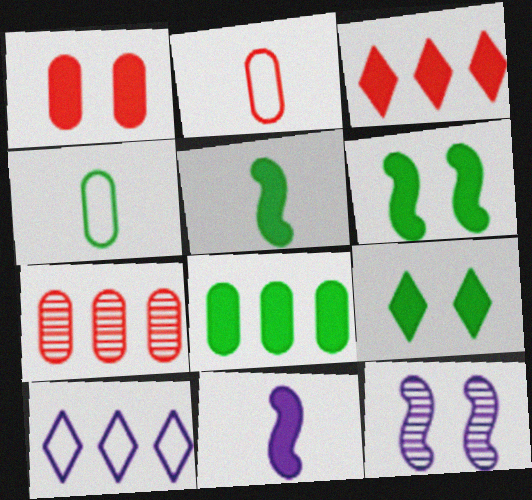[[1, 2, 7], 
[3, 4, 12], 
[5, 8, 9]]